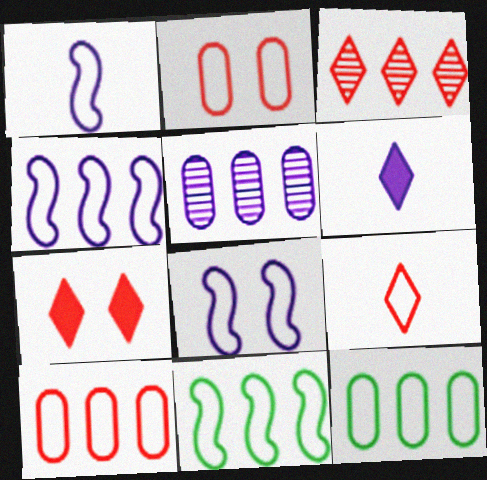[[1, 4, 8], 
[3, 7, 9], 
[5, 6, 8], 
[8, 9, 12]]